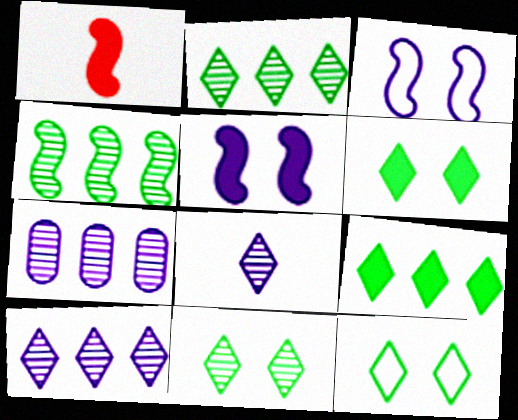[[1, 3, 4], 
[1, 7, 12], 
[6, 11, 12]]